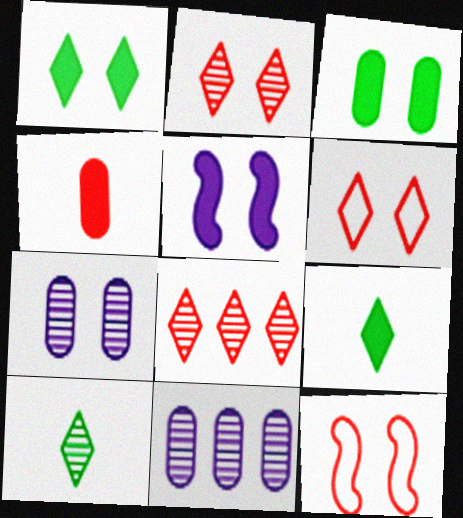[[1, 7, 12], 
[4, 8, 12], 
[9, 11, 12]]